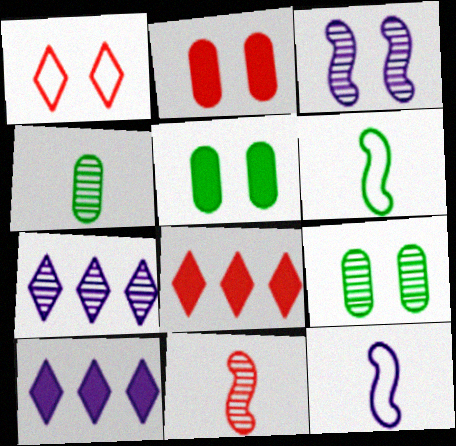[[1, 3, 5], 
[2, 6, 7], 
[7, 9, 11], 
[8, 9, 12]]